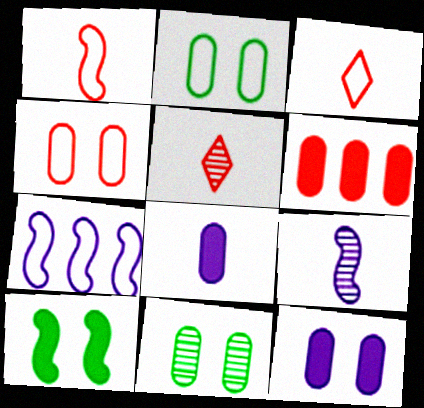[[2, 3, 7], 
[4, 11, 12]]